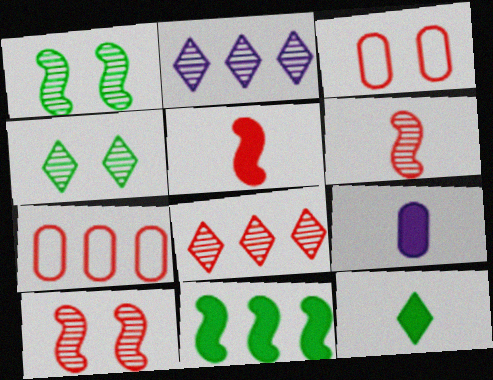[[2, 7, 11], 
[3, 5, 8], 
[5, 9, 12]]